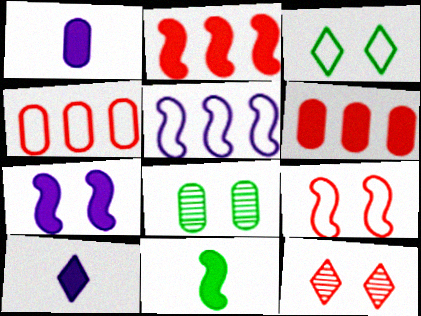[[1, 4, 8], 
[2, 7, 11]]